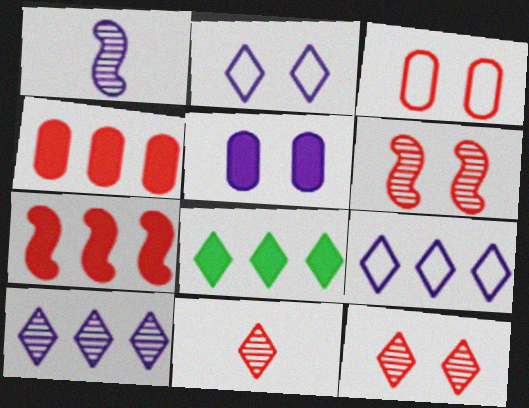[[1, 3, 8], 
[1, 5, 9], 
[2, 8, 11], 
[3, 7, 11]]